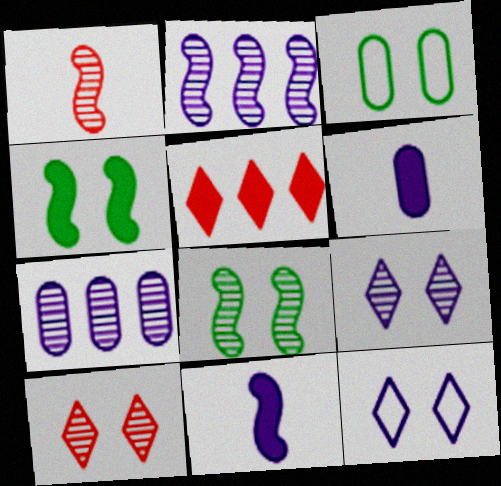[[1, 2, 8], 
[2, 6, 12], 
[4, 5, 6], 
[7, 11, 12]]